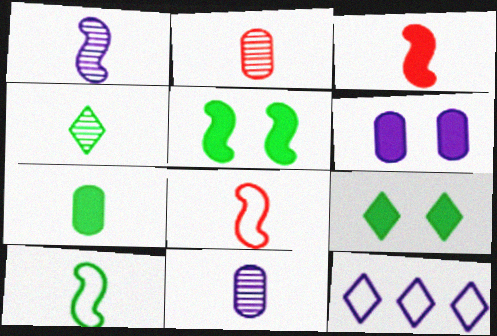[[1, 2, 4], 
[1, 3, 10], 
[1, 6, 12], 
[2, 5, 12], 
[4, 7, 10]]